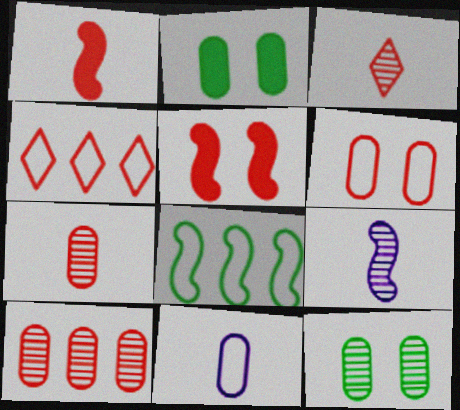[[2, 4, 9], 
[2, 10, 11], 
[4, 5, 7], 
[5, 8, 9]]